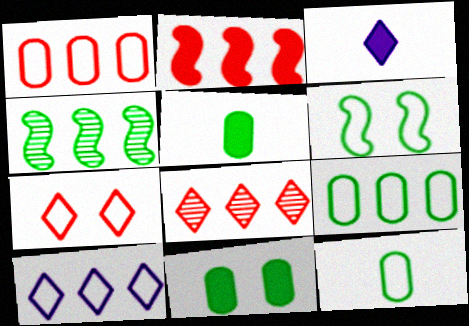[[1, 2, 8], 
[2, 3, 11]]